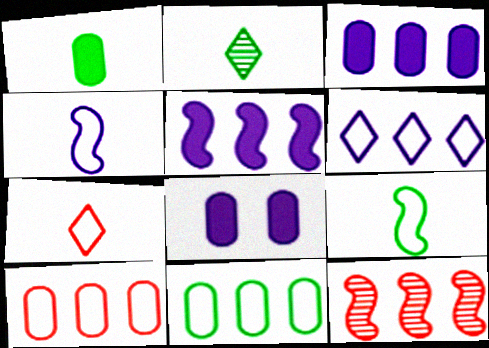[[1, 2, 9]]